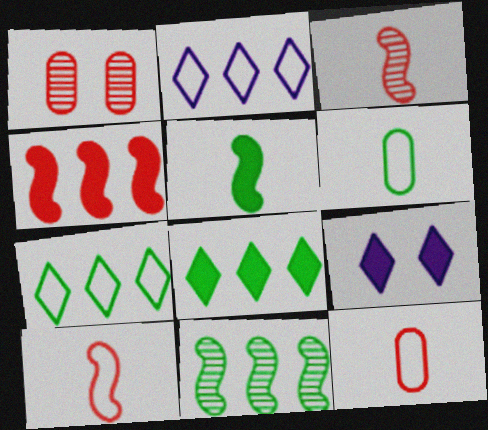[[1, 2, 5], 
[9, 11, 12]]